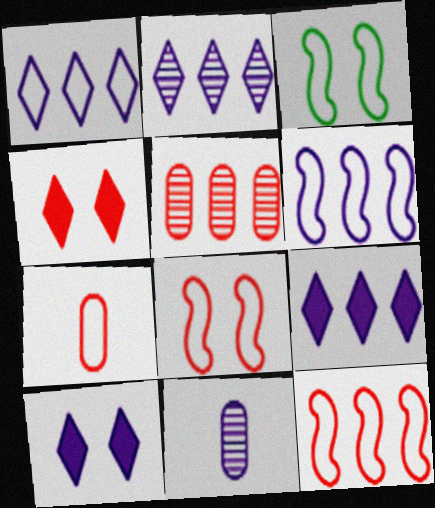[[1, 2, 9], 
[1, 3, 7], 
[6, 10, 11]]